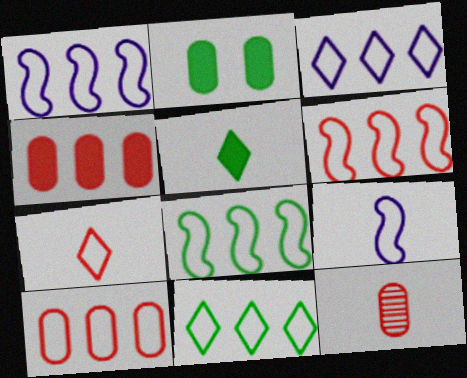[[1, 6, 8], 
[1, 10, 11], 
[3, 8, 10], 
[5, 9, 12]]